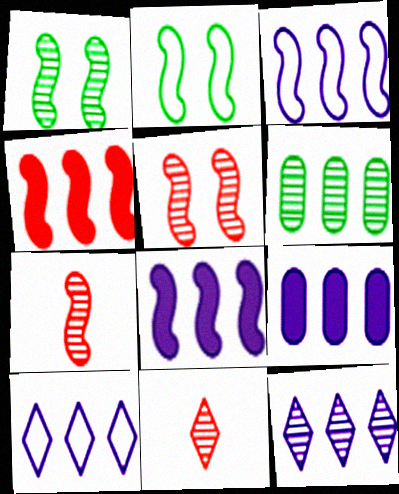[[2, 7, 8], 
[2, 9, 11], 
[3, 9, 12], 
[4, 6, 10]]